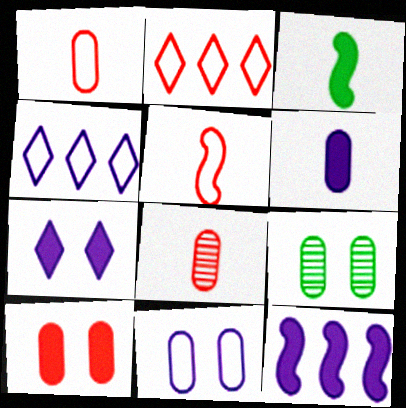[[6, 7, 12], 
[9, 10, 11]]